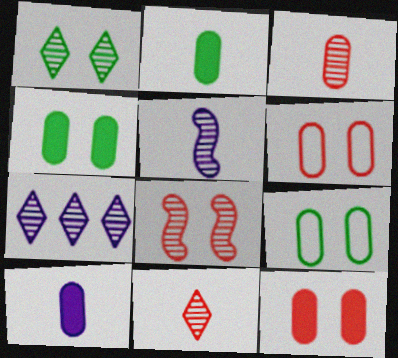[[1, 7, 11]]